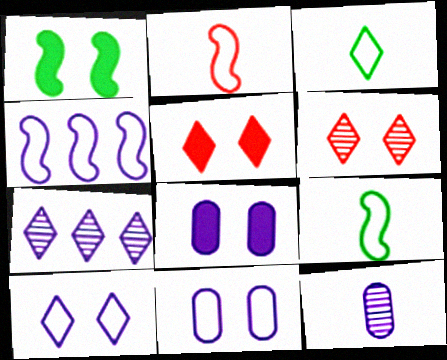[[1, 5, 8], 
[1, 6, 11], 
[3, 5, 7]]